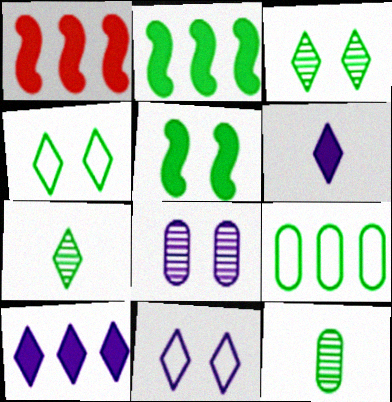[[1, 11, 12], 
[2, 4, 12], 
[5, 7, 9]]